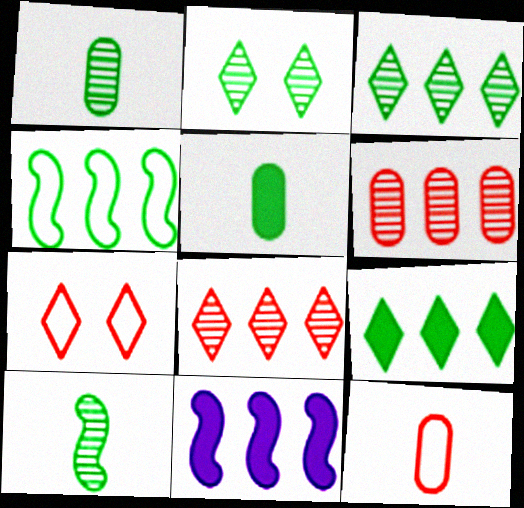[[1, 7, 11], 
[2, 4, 5], 
[2, 11, 12]]